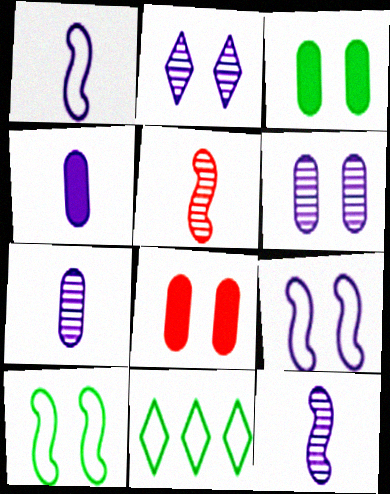[[2, 8, 10], 
[8, 11, 12]]